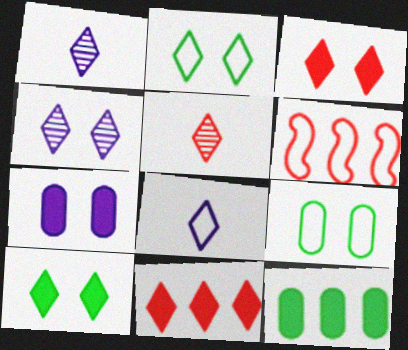[[1, 2, 11], 
[2, 3, 4], 
[6, 8, 9]]